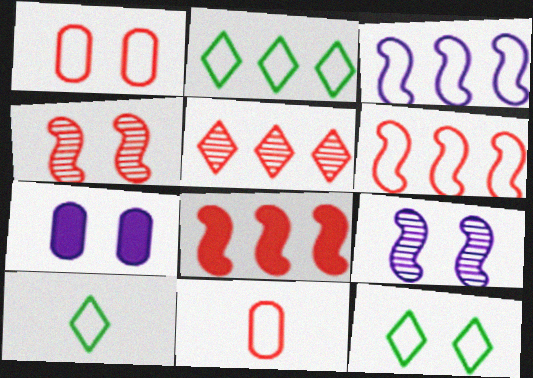[[1, 3, 10], 
[2, 10, 12], 
[3, 11, 12], 
[4, 7, 12]]